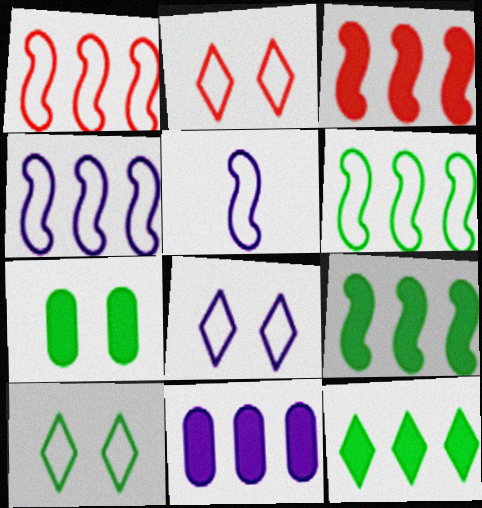[[1, 4, 6], 
[2, 8, 10], 
[3, 11, 12]]